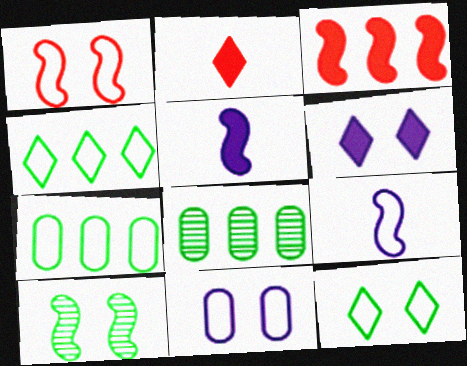[[1, 11, 12], 
[3, 9, 10]]